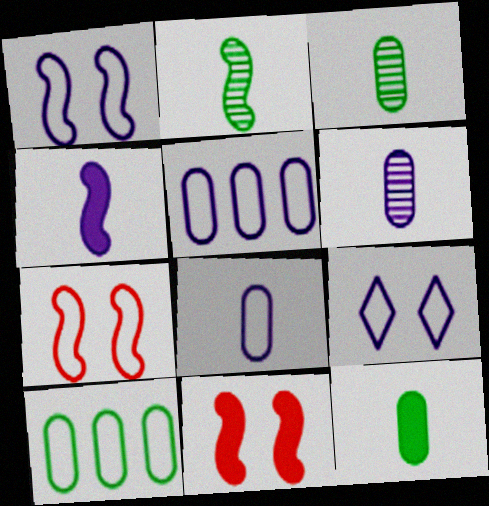[]